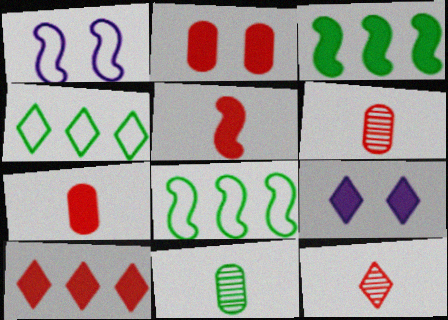[[1, 10, 11], 
[2, 5, 10], 
[3, 7, 9], 
[4, 9, 12], 
[6, 8, 9]]